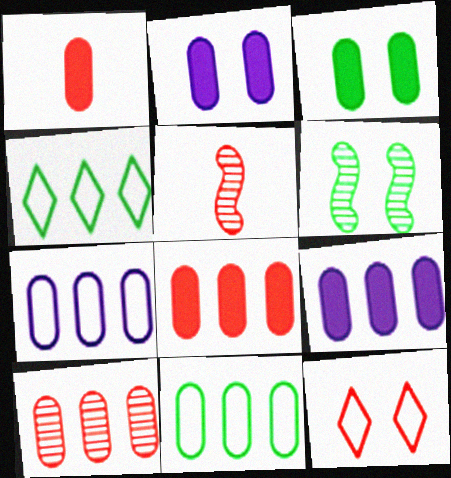[[1, 3, 9], 
[2, 4, 5], 
[2, 6, 12], 
[5, 8, 12], 
[9, 10, 11]]